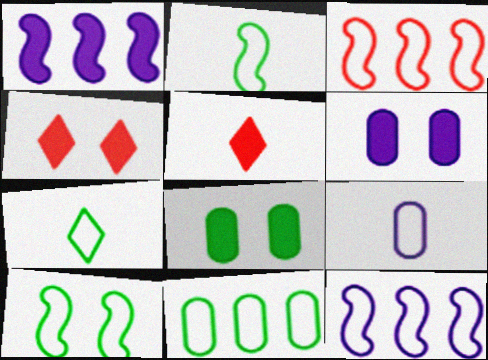[[1, 5, 8], 
[7, 10, 11]]